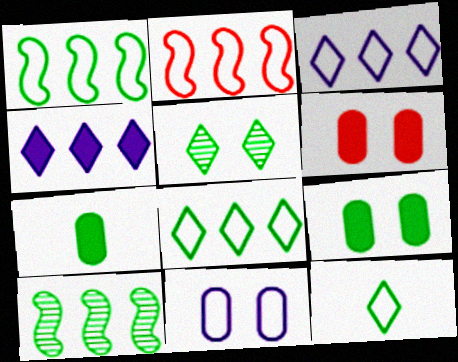[[1, 5, 7], 
[2, 11, 12], 
[9, 10, 12]]